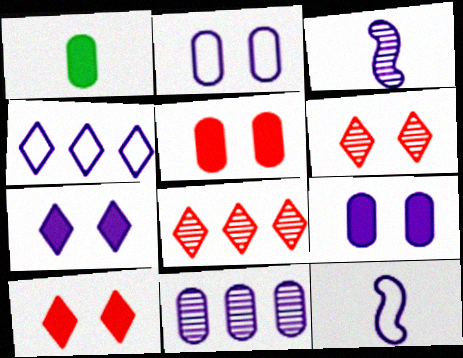[[2, 4, 12], 
[3, 4, 9], 
[7, 11, 12]]